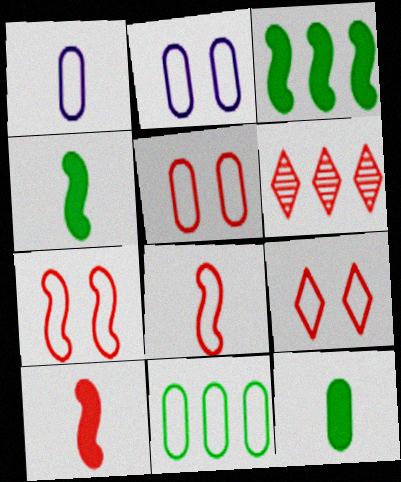[[1, 5, 11], 
[2, 4, 6], 
[5, 6, 10], 
[5, 7, 9]]